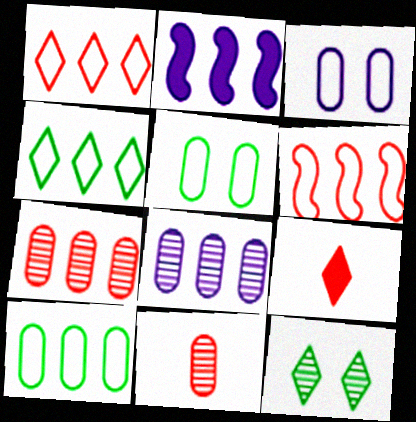[[2, 4, 7]]